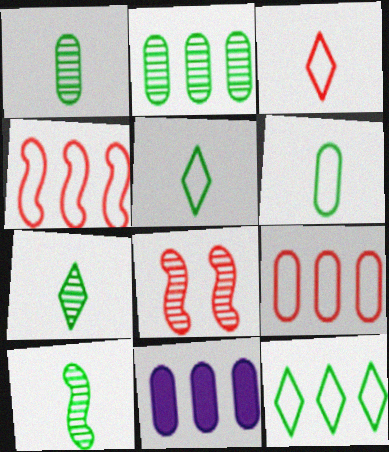[[1, 7, 10], 
[2, 9, 11], 
[5, 8, 11]]